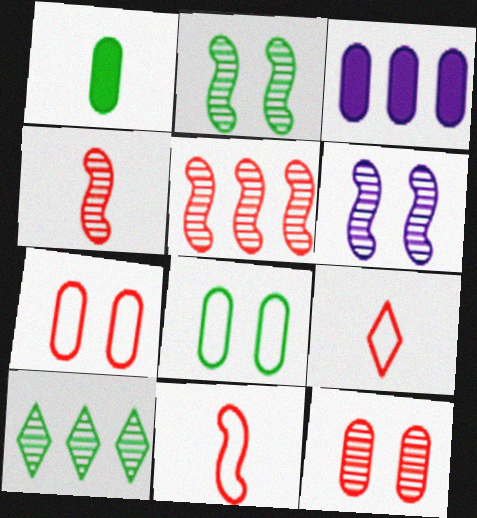[[2, 3, 9]]